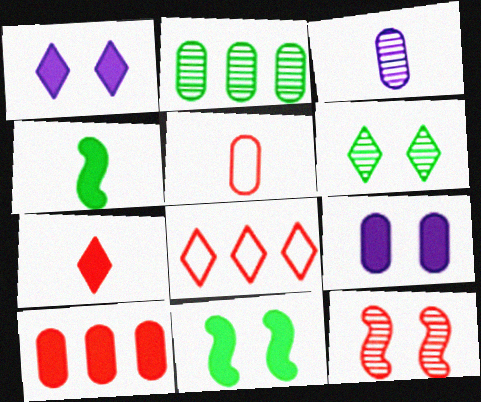[[1, 4, 10], 
[2, 5, 9], 
[3, 8, 11]]